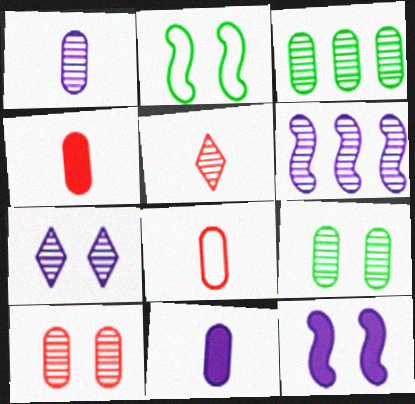[[1, 3, 10], 
[1, 6, 7], 
[5, 6, 9]]